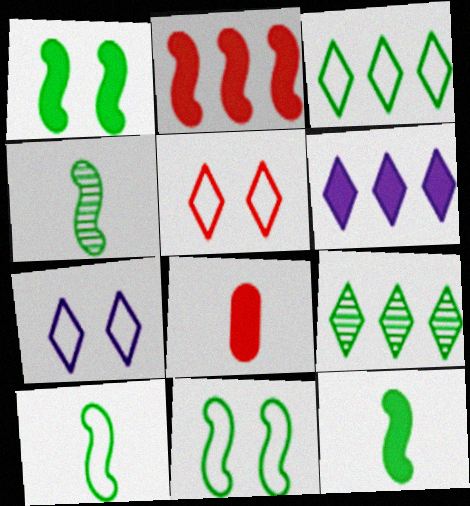[[1, 6, 8], 
[4, 10, 12]]